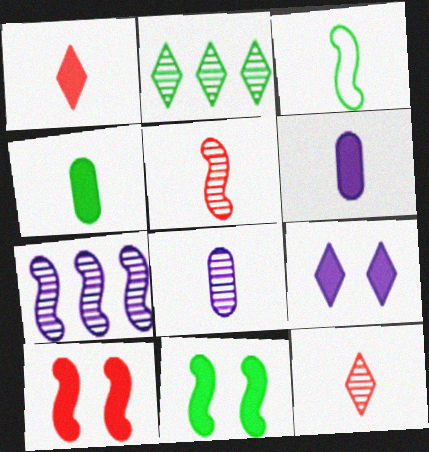[[1, 3, 8], 
[3, 6, 12], 
[3, 7, 10]]